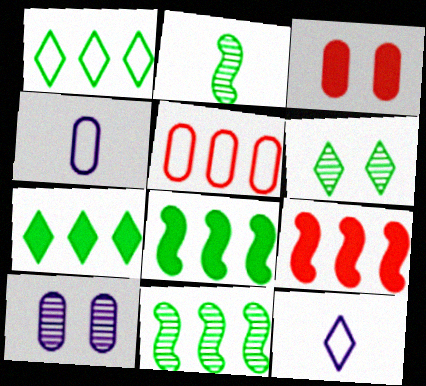[[3, 11, 12], 
[4, 6, 9]]